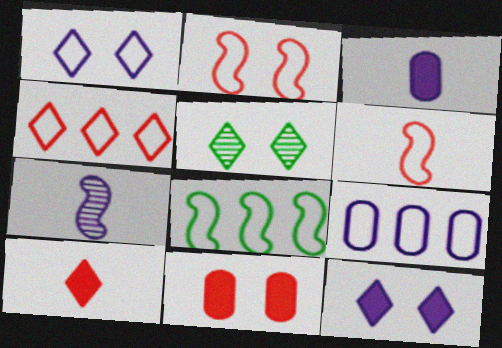[[4, 8, 9], 
[7, 9, 12]]